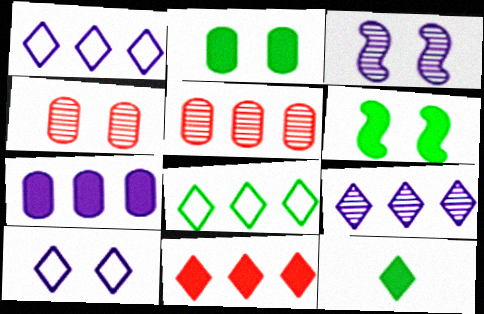[[4, 6, 10], 
[8, 9, 11]]